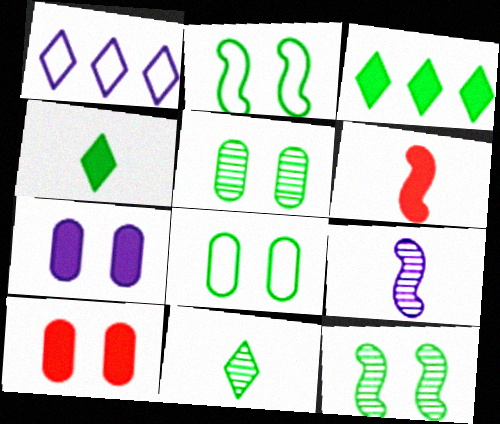[[1, 5, 6], 
[1, 7, 9], 
[3, 6, 7]]